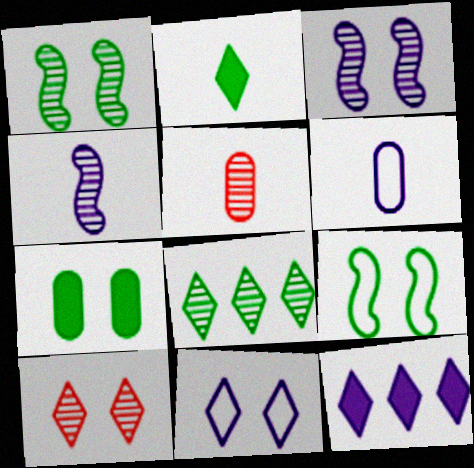[[3, 5, 8], 
[3, 6, 12], 
[5, 9, 12]]